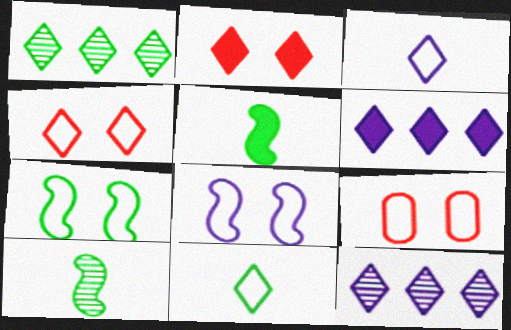[[1, 2, 3], 
[2, 11, 12], 
[5, 9, 12], 
[6, 9, 10]]